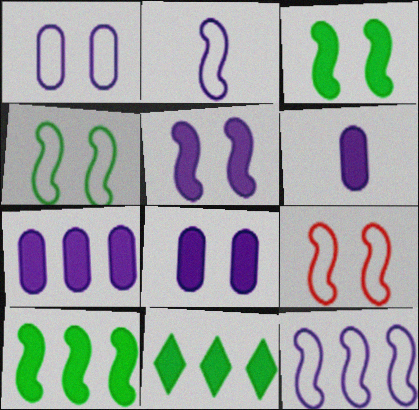[[6, 7, 8]]